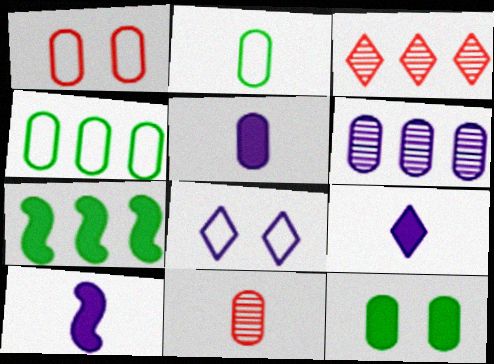[[2, 5, 11], 
[5, 9, 10], 
[6, 8, 10], 
[7, 8, 11]]